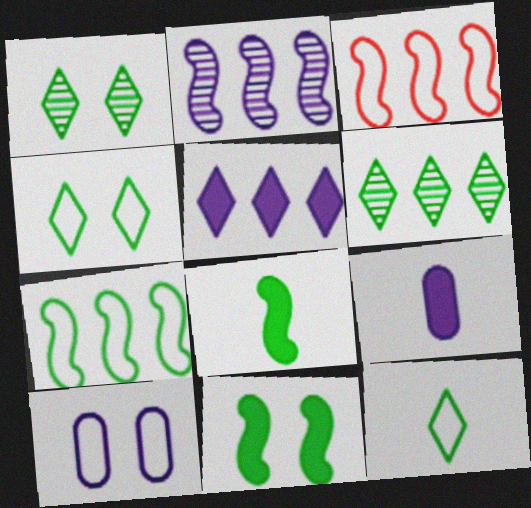[[1, 3, 9], 
[3, 10, 12]]